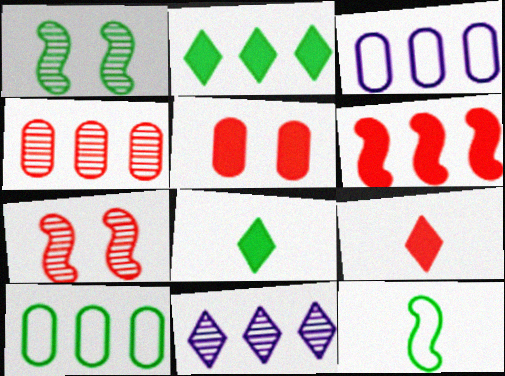[[1, 3, 9], 
[1, 8, 10], 
[3, 7, 8], 
[5, 6, 9], 
[5, 11, 12], 
[6, 10, 11]]